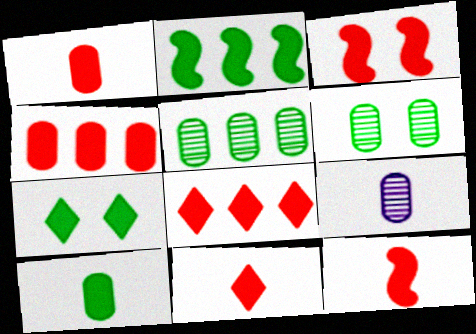[[1, 3, 8], 
[1, 11, 12], 
[2, 7, 10], 
[3, 4, 11]]